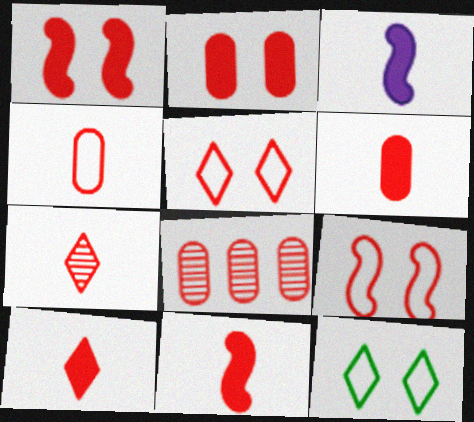[[2, 4, 8], 
[3, 8, 12], 
[4, 7, 11], 
[5, 8, 11], 
[6, 10, 11], 
[8, 9, 10]]